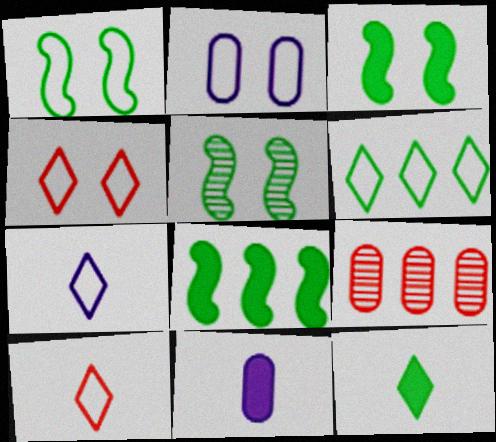[[1, 2, 4], 
[1, 3, 5], 
[3, 7, 9], 
[4, 6, 7]]